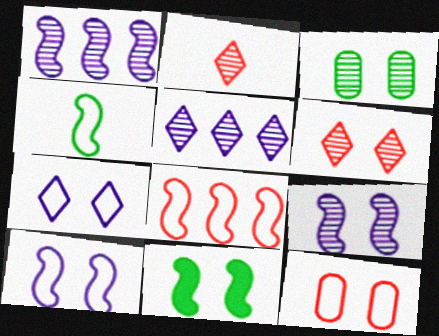[[1, 2, 3], 
[3, 6, 9], 
[4, 8, 10]]